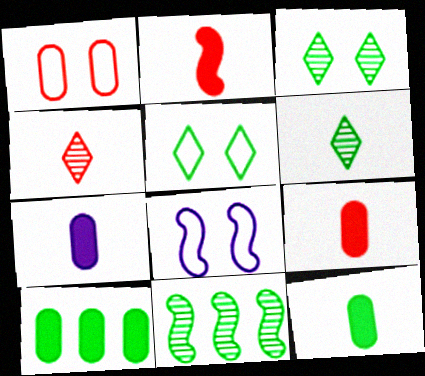[[1, 5, 8], 
[2, 8, 11], 
[4, 8, 10], 
[5, 11, 12], 
[7, 9, 12]]